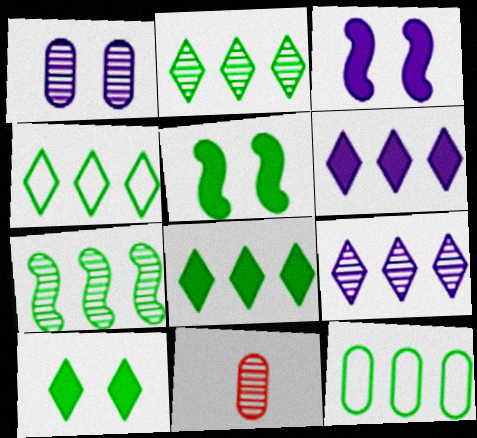[[2, 4, 8], 
[3, 4, 11], 
[7, 8, 12]]